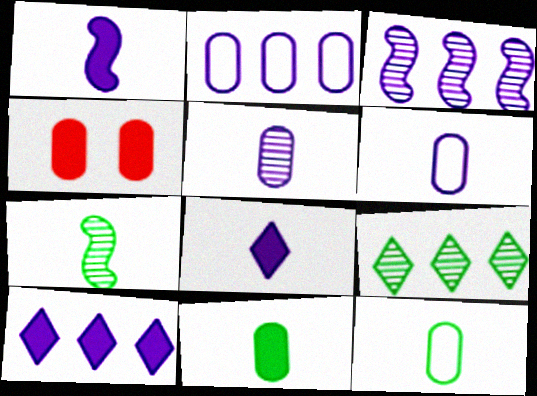[[2, 3, 10]]